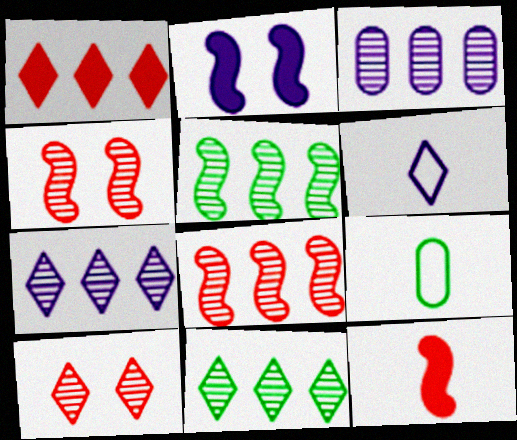[[2, 3, 6], 
[3, 8, 11]]